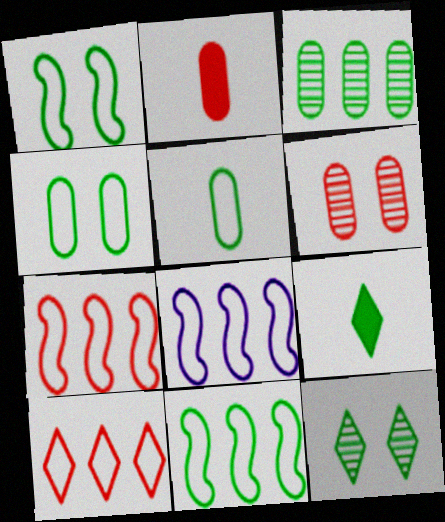[[1, 3, 9], 
[2, 8, 12], 
[6, 8, 9], 
[7, 8, 11]]